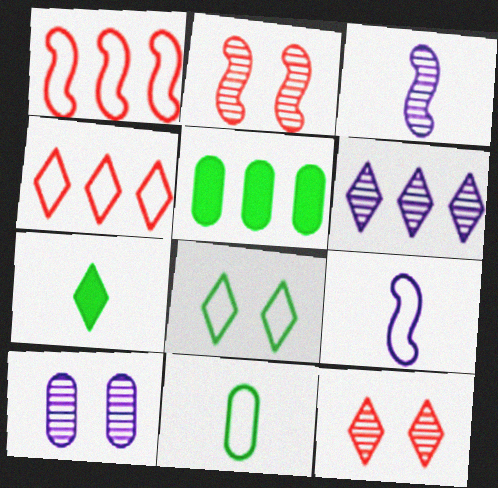[[1, 5, 6], 
[1, 7, 10], 
[3, 6, 10], 
[5, 9, 12]]